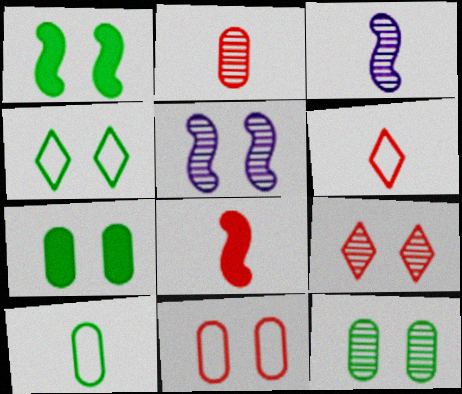[[1, 4, 12], 
[2, 6, 8], 
[5, 9, 12]]